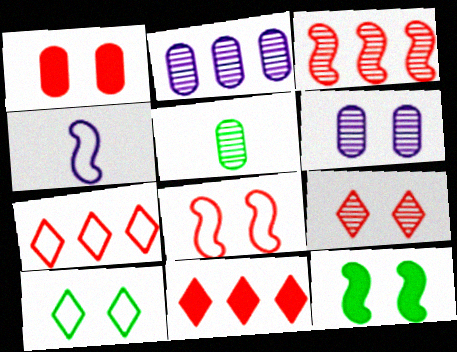[[1, 8, 9], 
[3, 4, 12]]